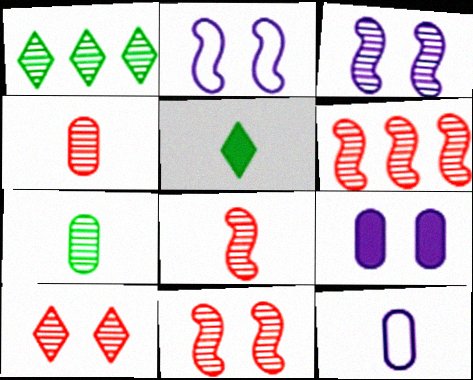[[1, 3, 4], 
[4, 6, 10], 
[5, 8, 12], 
[6, 8, 11]]